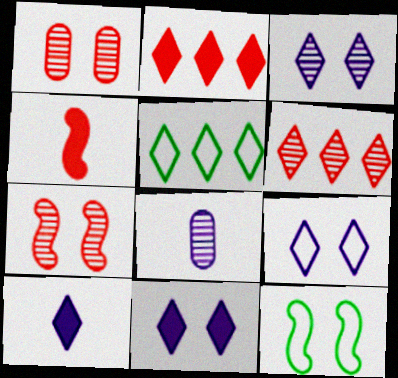[[1, 11, 12], 
[2, 8, 12], 
[3, 9, 11]]